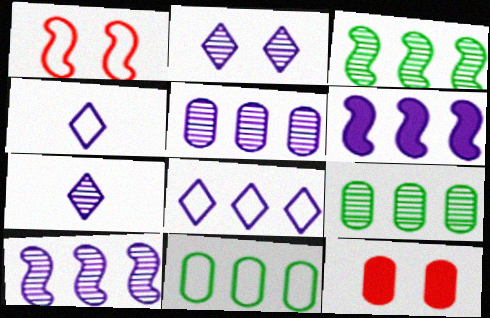[[1, 4, 11], 
[3, 4, 12], 
[5, 6, 8]]